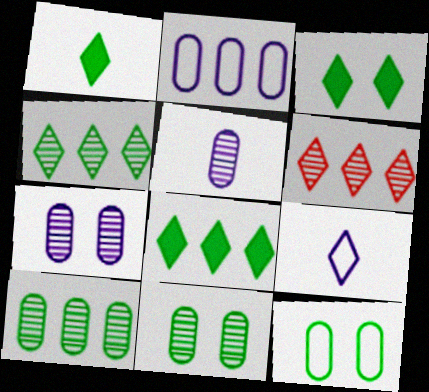[[1, 3, 8], 
[3, 6, 9]]